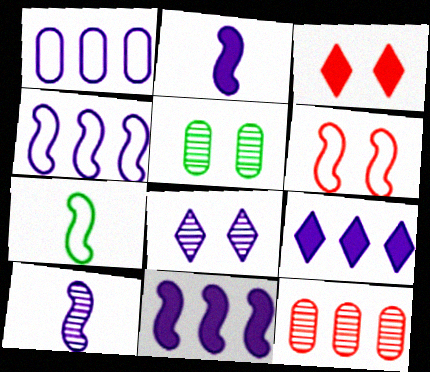[[1, 2, 8], 
[4, 6, 7]]